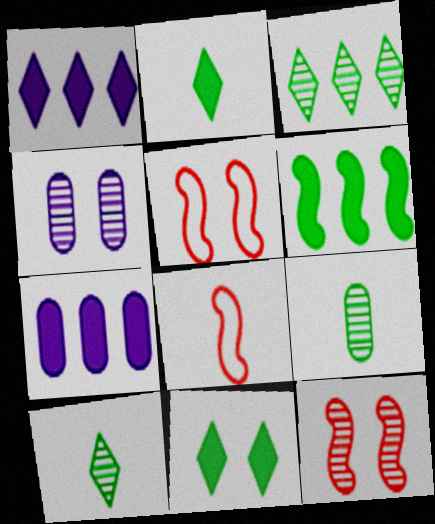[[1, 5, 9], 
[4, 5, 11], 
[5, 7, 10]]